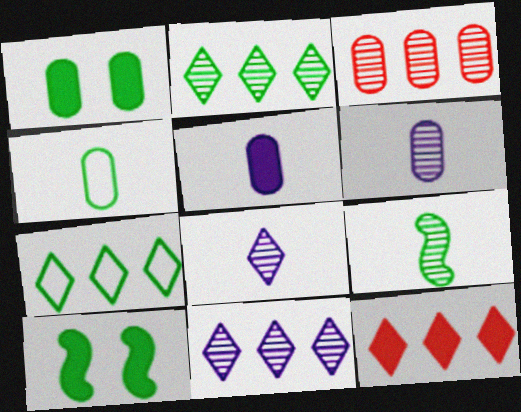[[1, 7, 9], 
[2, 4, 10], 
[5, 10, 12], 
[7, 11, 12]]